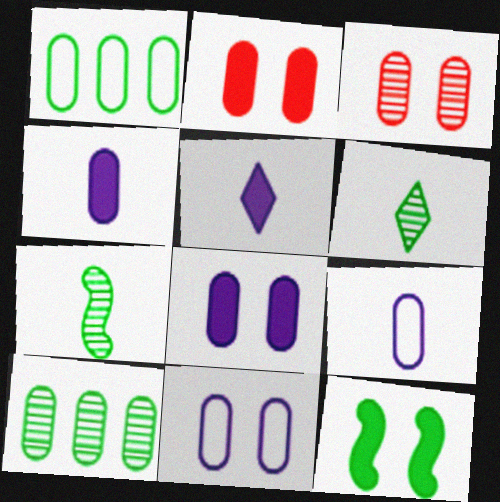[[1, 3, 4], 
[1, 6, 12], 
[2, 9, 10]]